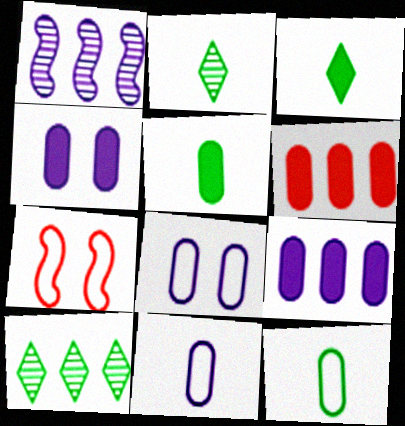[[2, 7, 9], 
[4, 5, 6]]